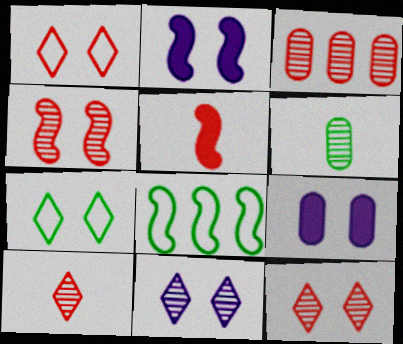[[1, 3, 5], 
[3, 4, 10], 
[4, 7, 9], 
[8, 9, 10]]